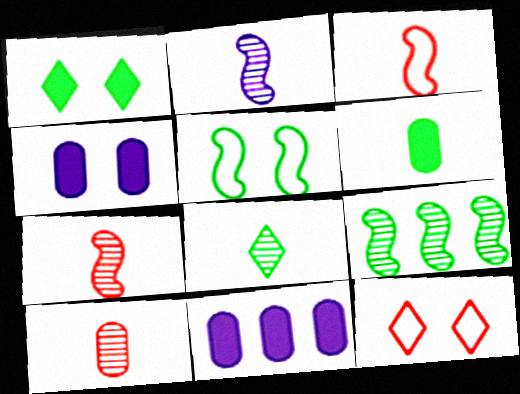[[2, 8, 10]]